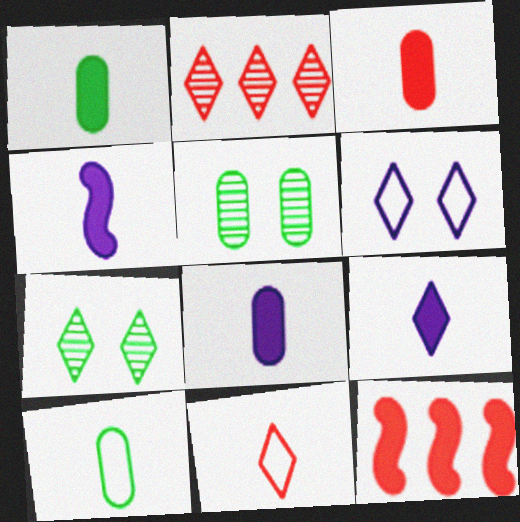[[1, 3, 8], 
[4, 8, 9]]